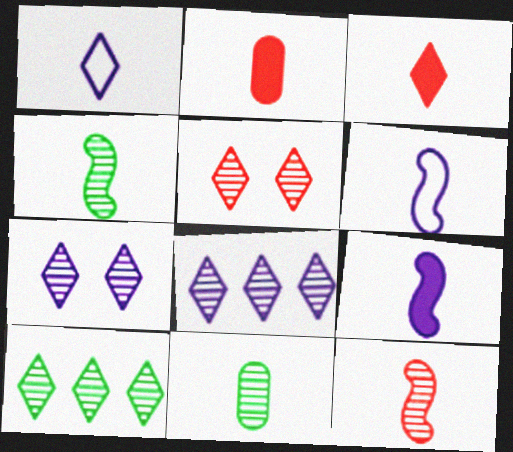[[1, 2, 4], 
[3, 6, 11]]